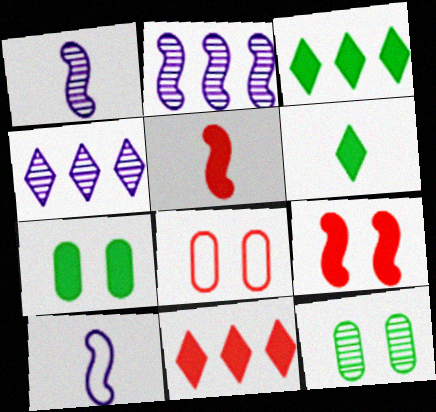[[1, 3, 8], 
[2, 6, 8], 
[10, 11, 12]]